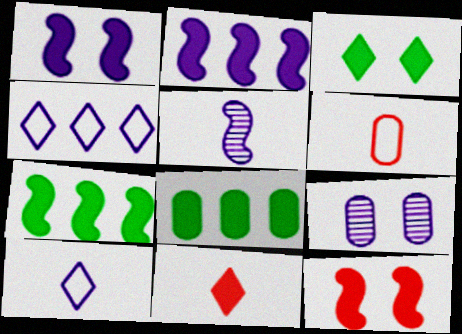[[1, 8, 11], 
[2, 9, 10], 
[6, 8, 9]]